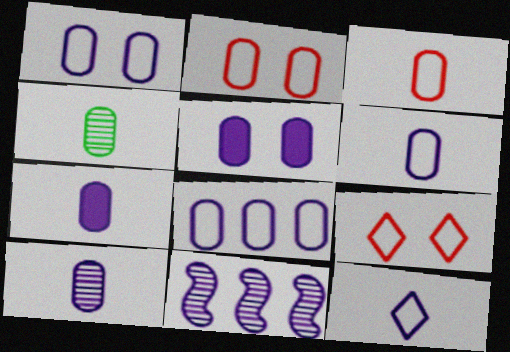[[1, 6, 8], 
[3, 4, 7], 
[5, 8, 10], 
[5, 11, 12], 
[6, 7, 10]]